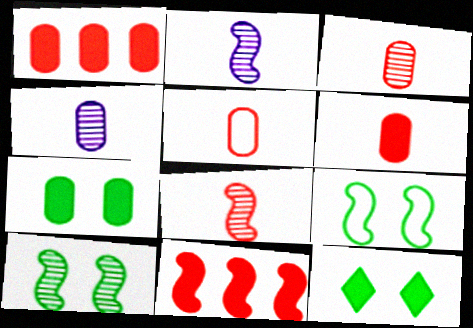[[2, 9, 11], 
[3, 5, 6]]